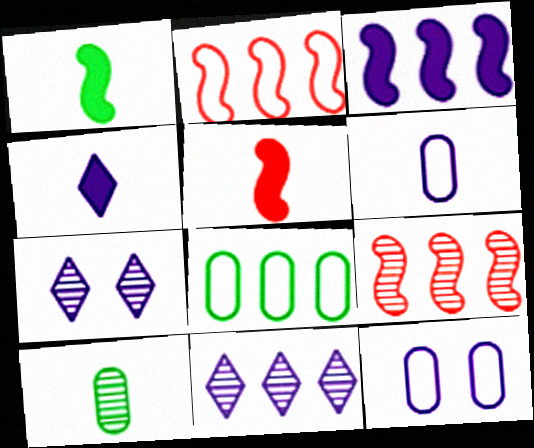[[3, 6, 7], 
[5, 7, 8], 
[7, 9, 10]]